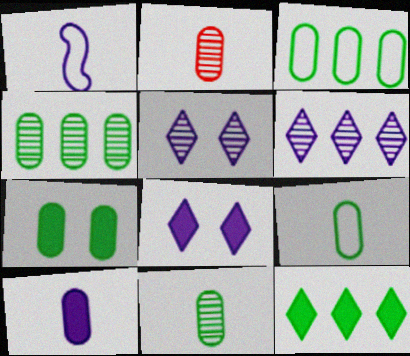[[2, 9, 10], 
[3, 7, 11], 
[4, 7, 9]]